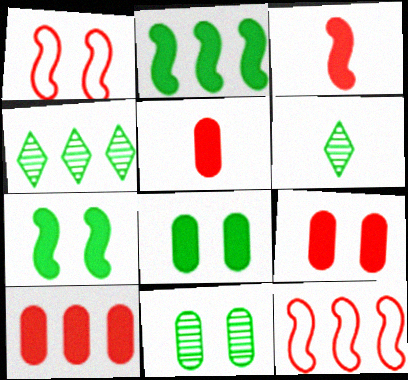[[5, 9, 10]]